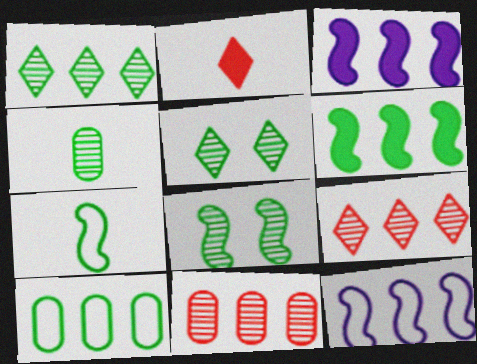[[1, 4, 8], 
[1, 6, 10], 
[3, 9, 10], 
[6, 7, 8]]